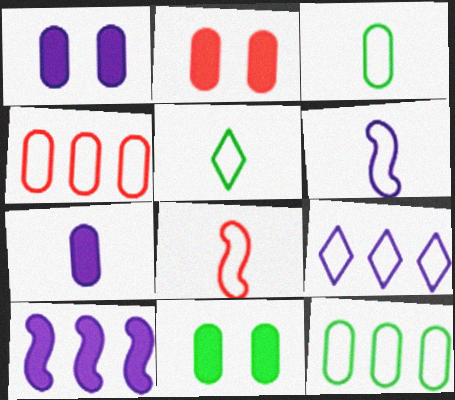[[1, 2, 11]]